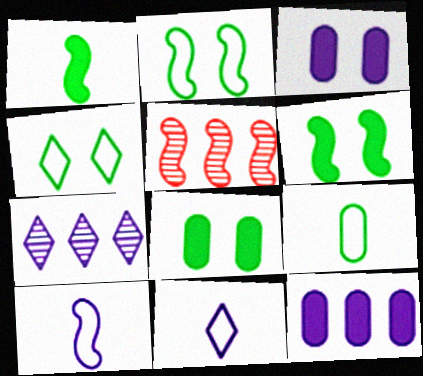[[3, 7, 10], 
[5, 6, 10], 
[5, 8, 11]]